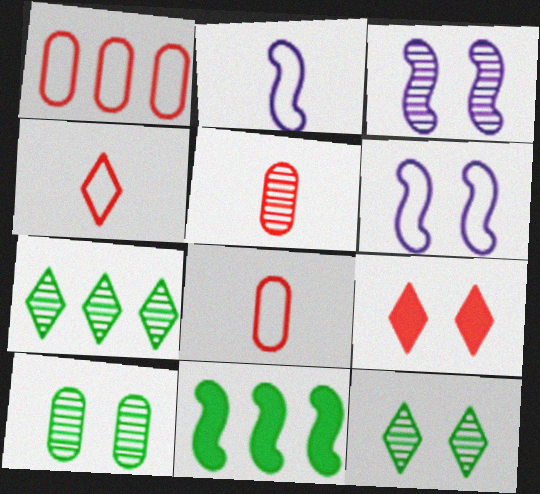[[3, 5, 7], 
[6, 9, 10]]